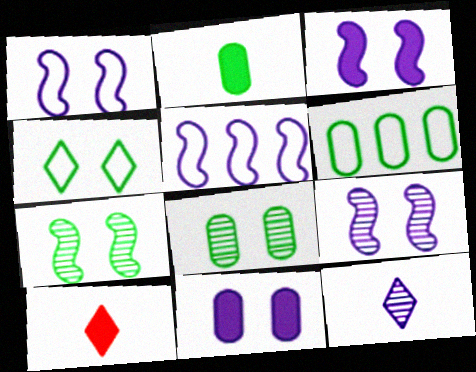[[1, 3, 9], 
[2, 6, 8], 
[5, 8, 10], 
[5, 11, 12], 
[6, 9, 10]]